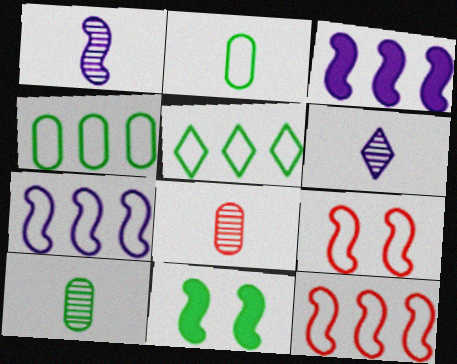[[1, 11, 12], 
[5, 10, 11]]